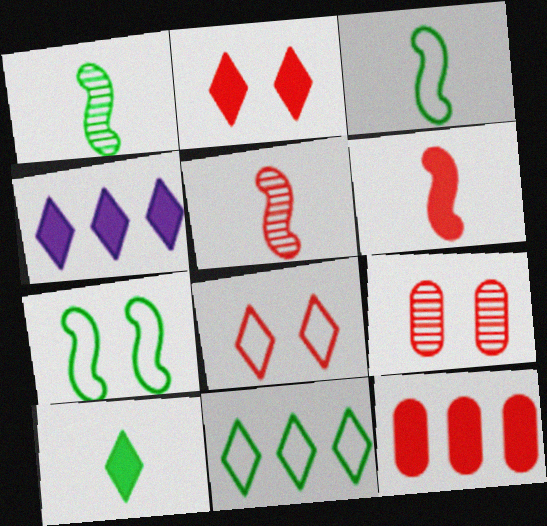[[2, 4, 10], 
[2, 6, 12], 
[3, 4, 9], 
[5, 8, 12]]